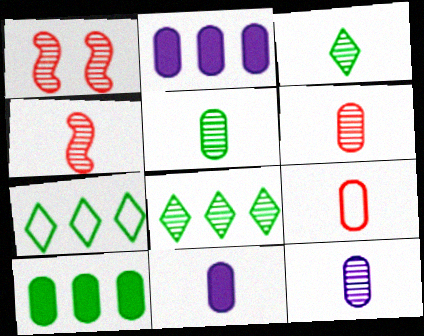[[1, 7, 11], 
[1, 8, 12], 
[3, 4, 12], 
[5, 6, 12], 
[5, 9, 11]]